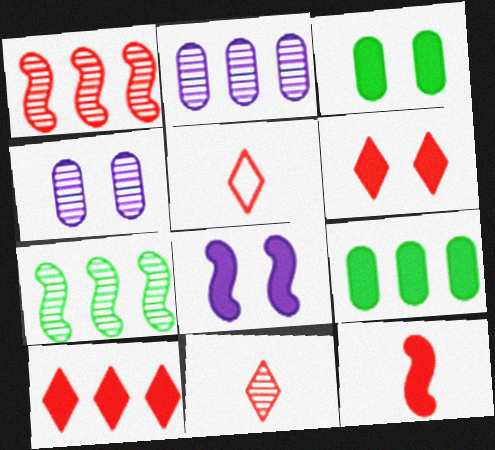[[3, 6, 8], 
[4, 7, 11]]